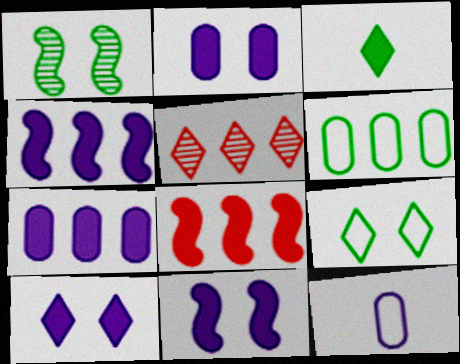[[1, 3, 6], 
[2, 3, 8], 
[2, 10, 11], 
[4, 5, 6]]